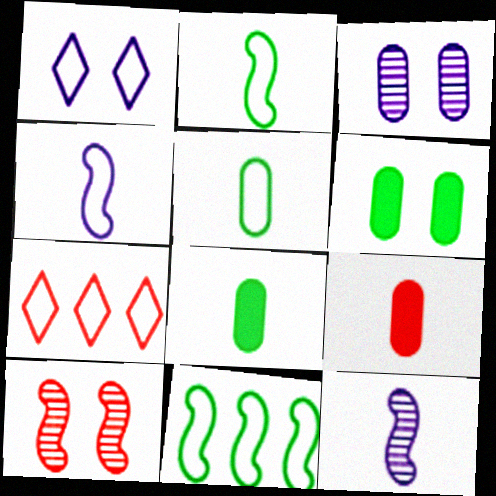[[1, 6, 10], 
[6, 7, 12], 
[7, 9, 10]]